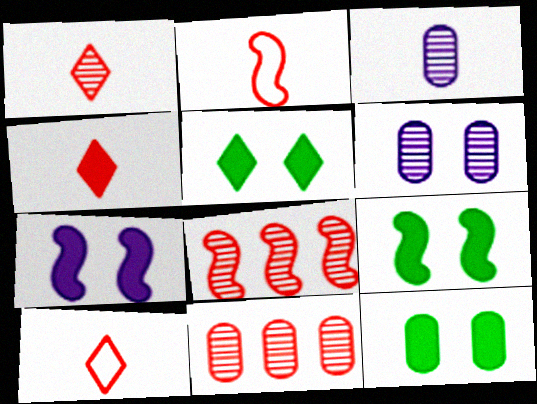[[1, 4, 10], 
[5, 9, 12]]